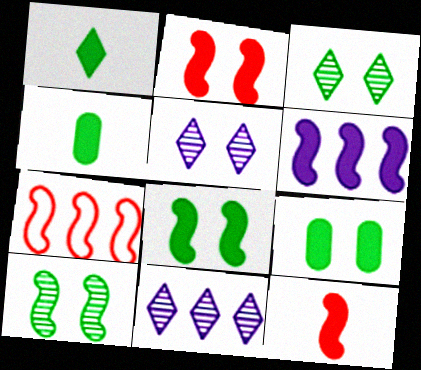[[4, 5, 7], 
[6, 8, 12]]